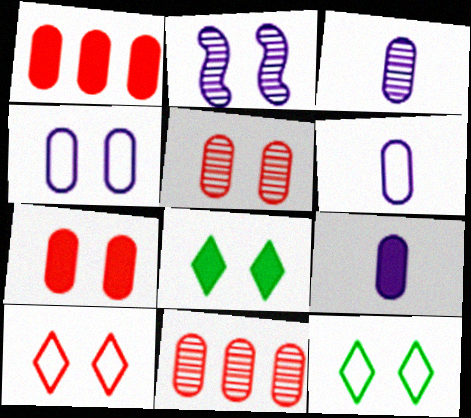[[2, 7, 12], 
[3, 6, 9]]